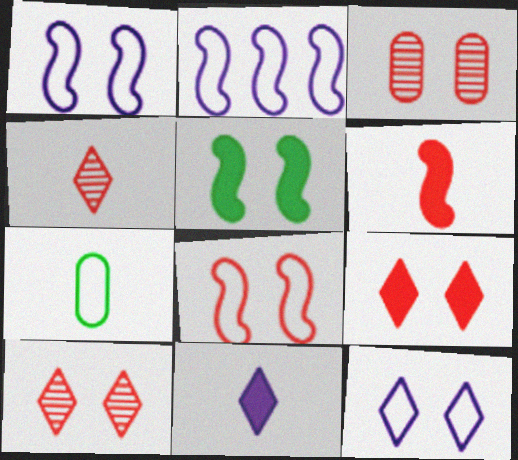[[3, 5, 12], 
[3, 8, 9]]